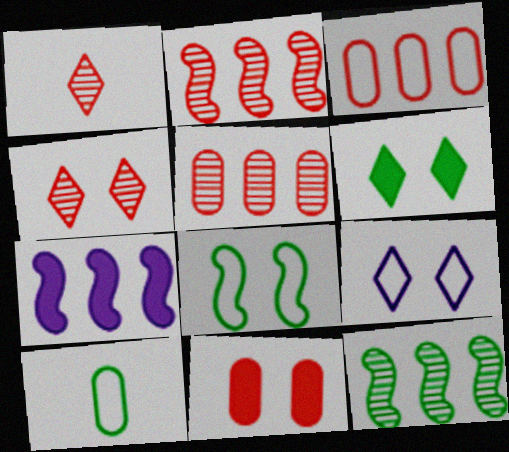[[4, 6, 9], 
[4, 7, 10], 
[6, 10, 12]]